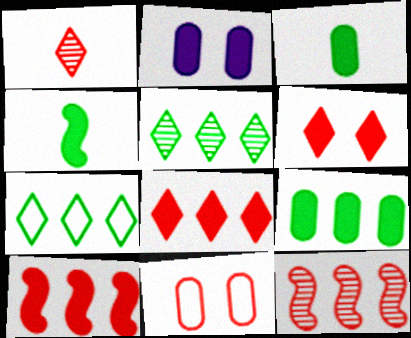[[1, 10, 11], 
[2, 4, 8]]